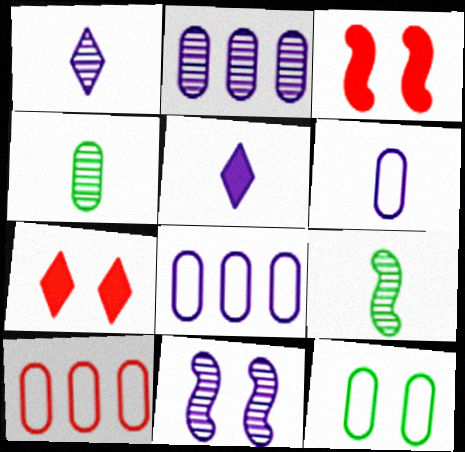[[1, 2, 11], 
[5, 8, 11], 
[6, 10, 12], 
[7, 8, 9], 
[7, 11, 12]]